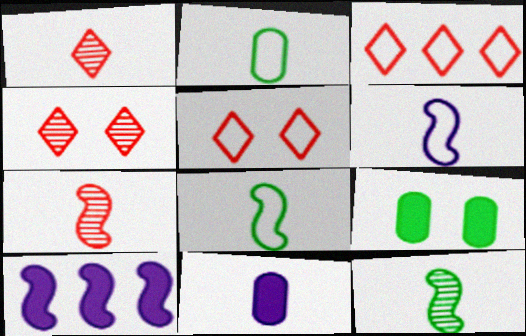[[1, 8, 11], 
[2, 4, 10]]